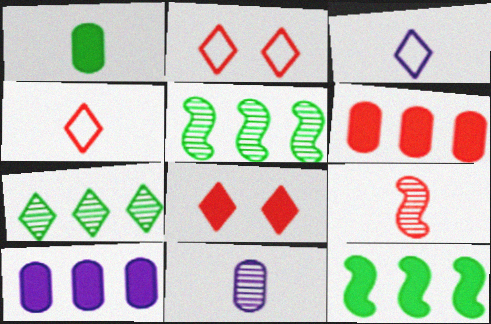[[1, 3, 9], 
[2, 6, 9], 
[2, 11, 12], 
[3, 7, 8]]